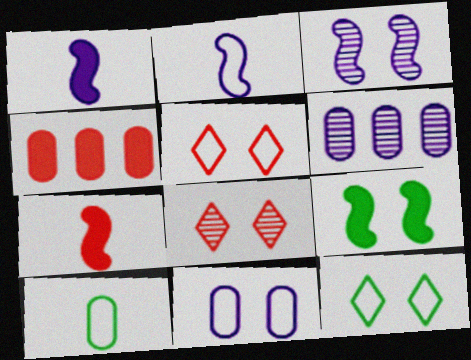[[6, 7, 12], 
[8, 9, 11]]